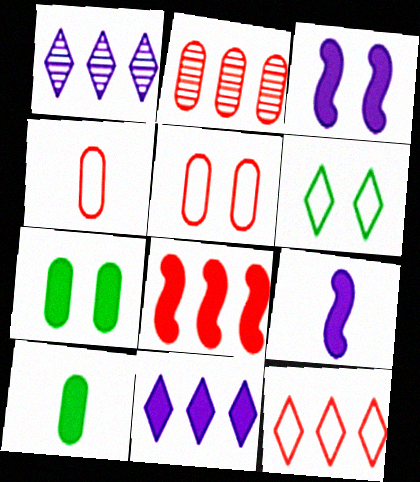[[2, 6, 9], 
[2, 8, 12]]